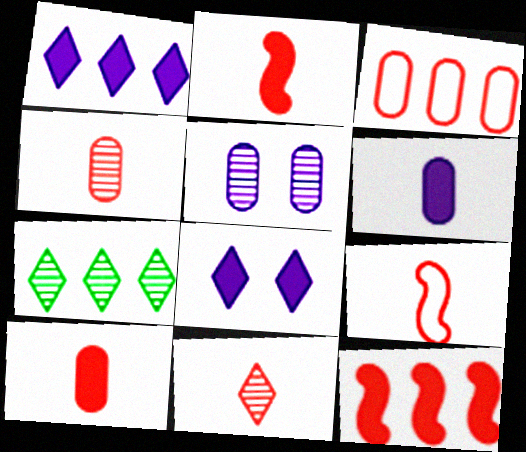[[9, 10, 11]]